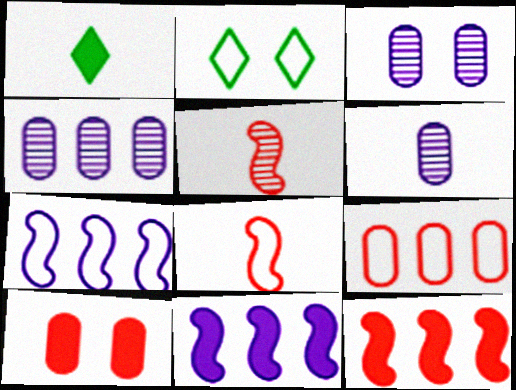[[1, 6, 8], 
[1, 10, 11], 
[2, 6, 12], 
[3, 4, 6]]